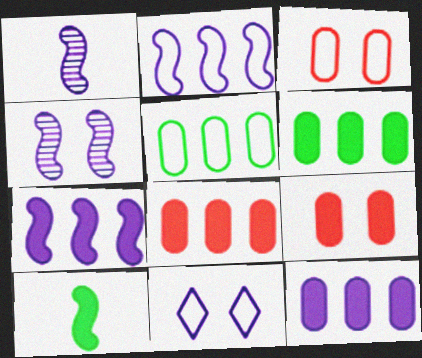[[1, 11, 12], 
[6, 8, 12]]